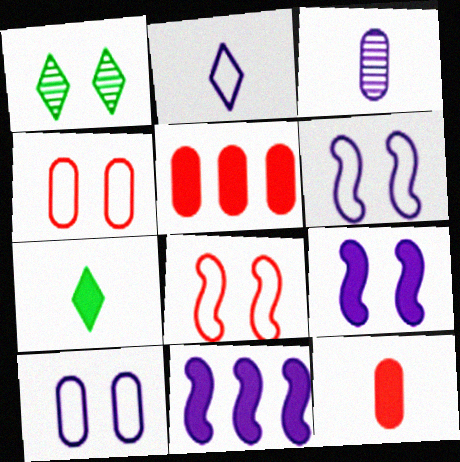[[1, 4, 9], 
[5, 7, 9]]